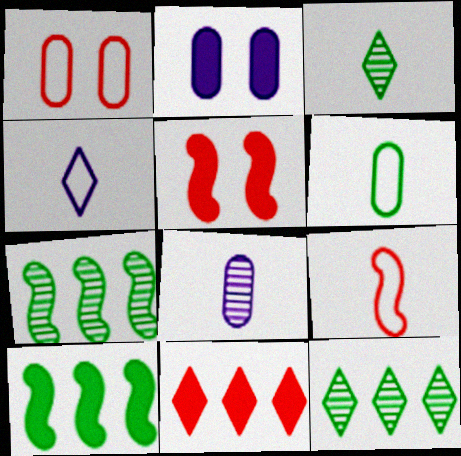[[2, 9, 12], 
[4, 6, 9]]